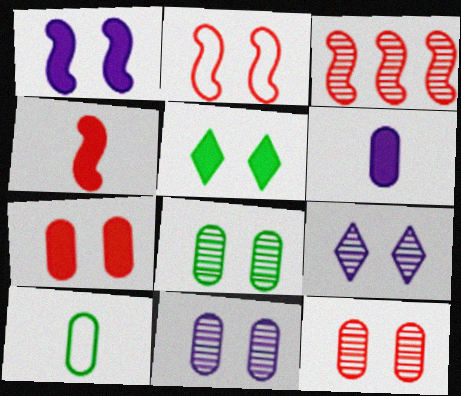[[1, 5, 7], 
[2, 3, 4], 
[2, 5, 11], 
[8, 11, 12]]